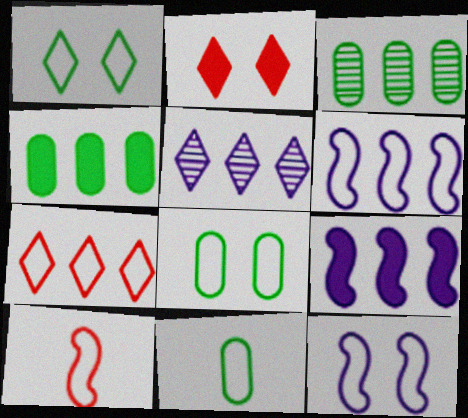[[3, 7, 9], 
[7, 11, 12]]